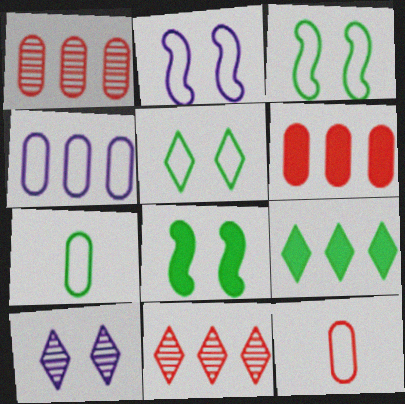[]